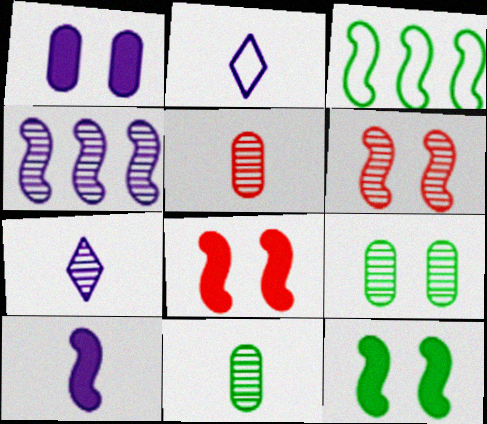[[1, 2, 4], 
[3, 6, 10]]